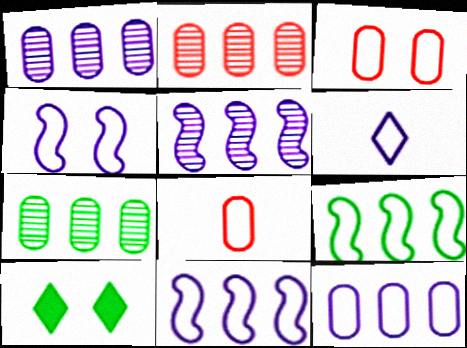[[1, 2, 7], 
[3, 6, 9], 
[4, 6, 12], 
[5, 8, 10]]